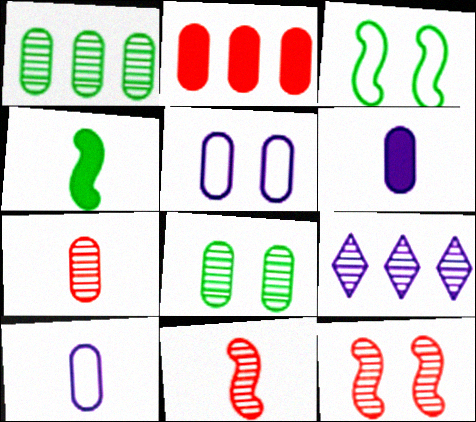[[2, 8, 10], 
[8, 9, 11]]